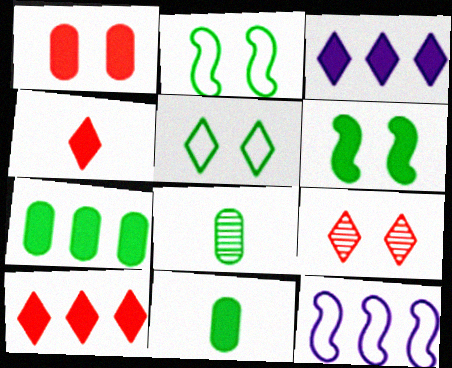[[9, 11, 12]]